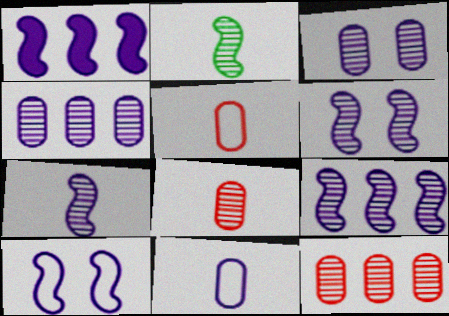[[1, 7, 10], 
[6, 7, 9]]